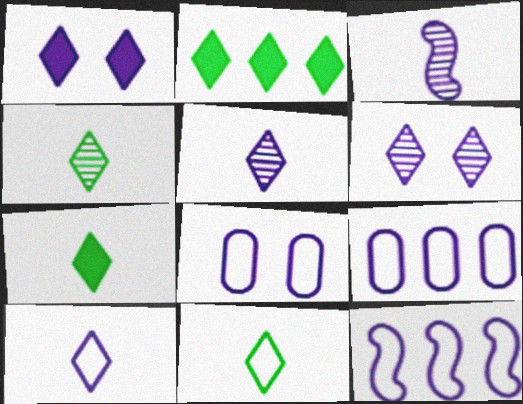[[1, 3, 9], 
[4, 7, 11], 
[8, 10, 12]]